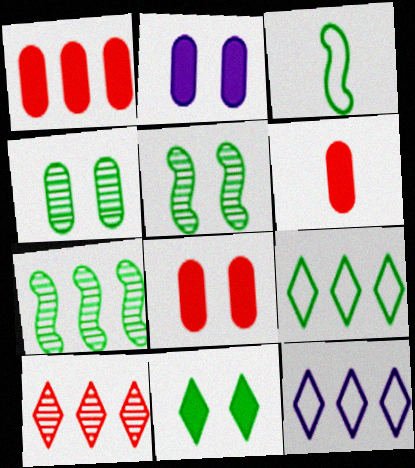[[1, 6, 8], 
[1, 7, 12], 
[2, 3, 10], 
[5, 6, 12]]